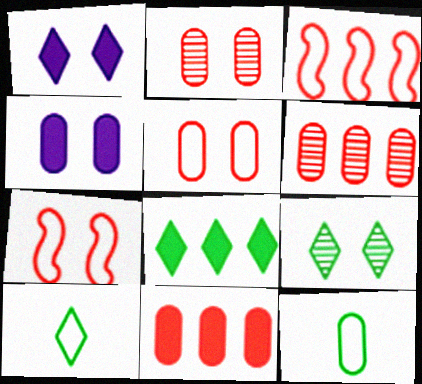[[4, 6, 12], 
[4, 7, 9], 
[8, 9, 10]]